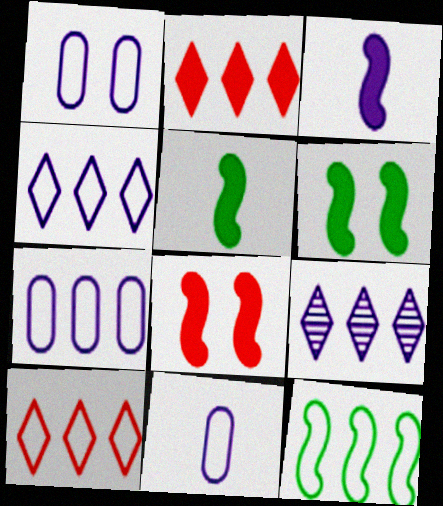[[1, 3, 9], 
[1, 7, 11], 
[7, 10, 12]]